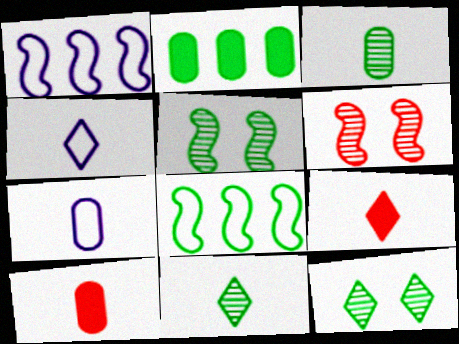[[1, 10, 12], 
[2, 4, 6], 
[3, 7, 10], 
[4, 9, 11]]